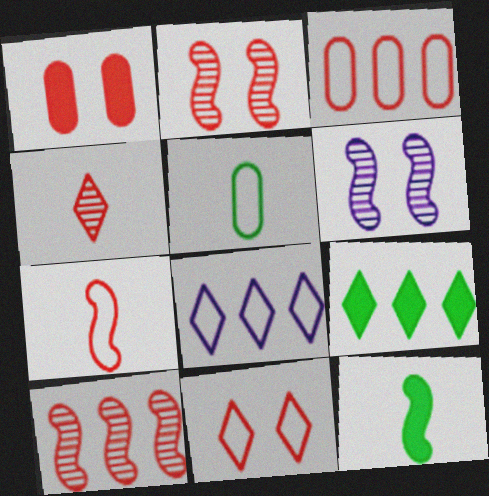[[1, 2, 11], 
[3, 7, 11]]